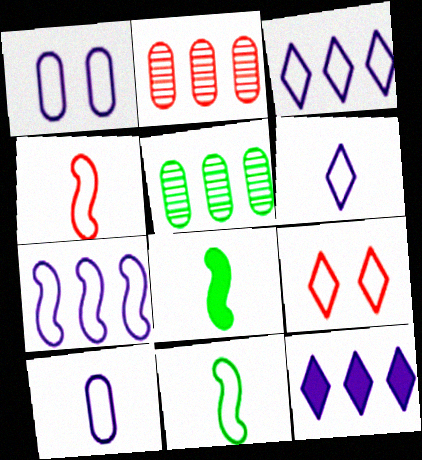[[1, 6, 7]]